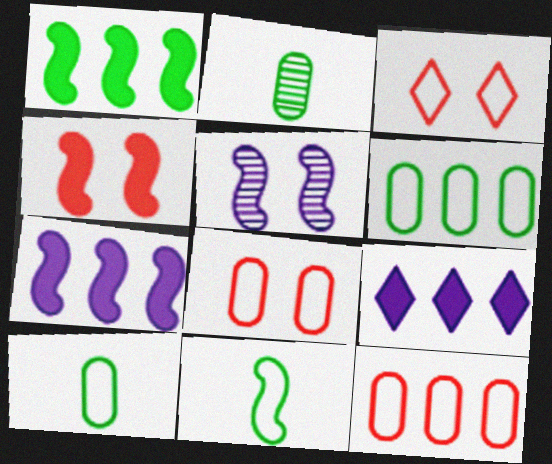[[2, 3, 7]]